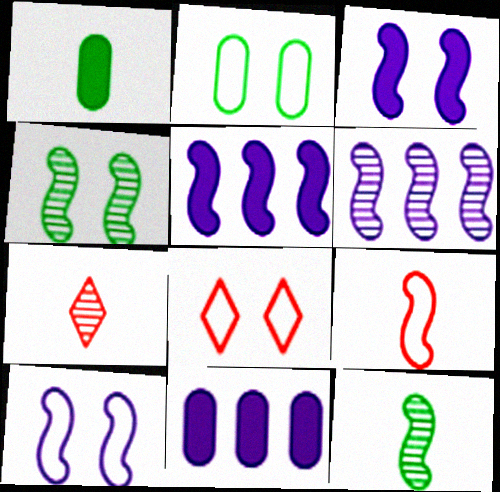[[1, 6, 8], 
[2, 5, 7], 
[2, 8, 10], 
[4, 5, 9], 
[8, 11, 12]]